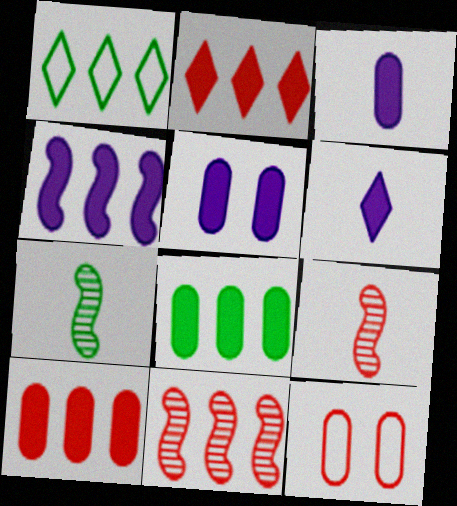[[1, 5, 9], 
[2, 4, 8], 
[2, 9, 12], 
[4, 5, 6]]